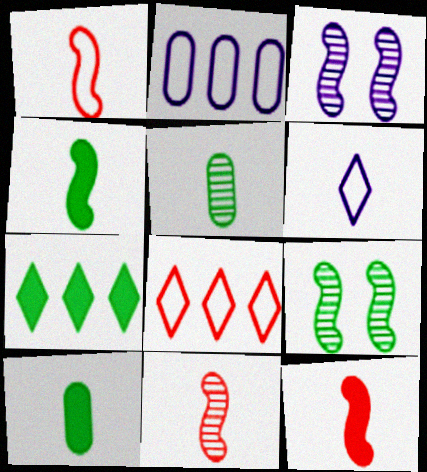[[1, 11, 12], 
[3, 8, 10], 
[5, 6, 12], 
[6, 10, 11]]